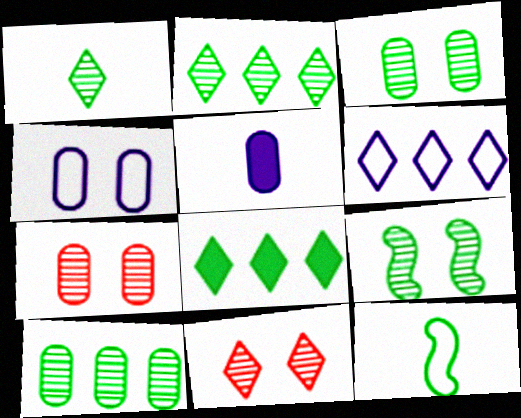[[1, 9, 10], 
[3, 8, 12]]